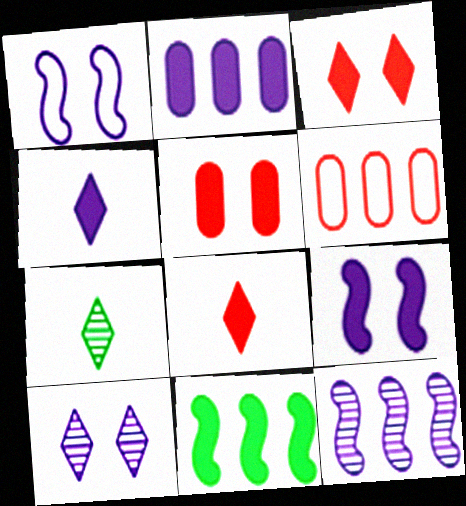[[2, 4, 9], 
[4, 5, 11], 
[6, 7, 9]]